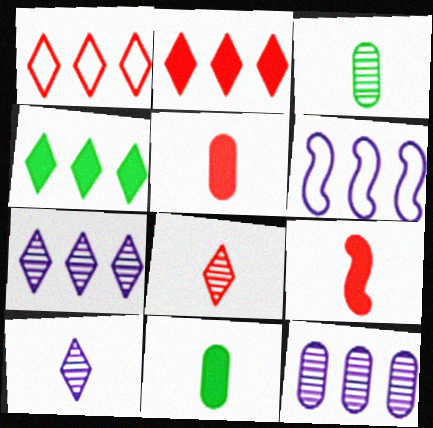[[1, 4, 7]]